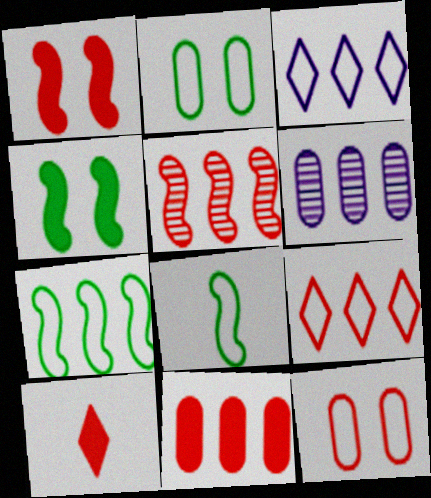[[1, 10, 11], 
[3, 8, 12], 
[5, 9, 11], 
[5, 10, 12]]